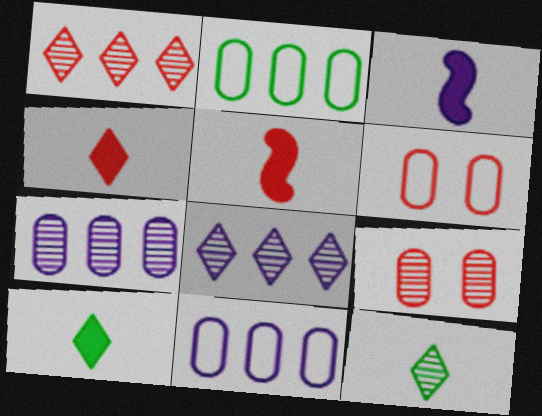[[1, 5, 6]]